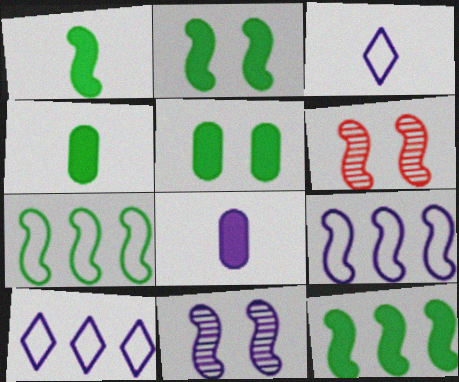[[1, 2, 12], 
[1, 6, 9], 
[4, 6, 10], 
[8, 10, 11]]